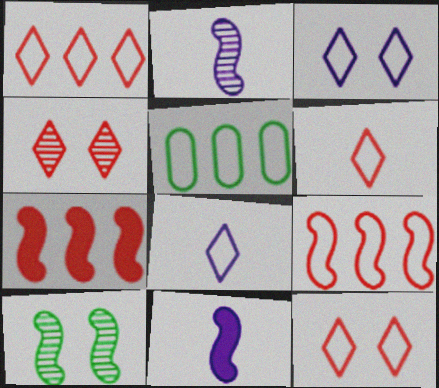[[1, 6, 12], 
[4, 5, 11], 
[9, 10, 11]]